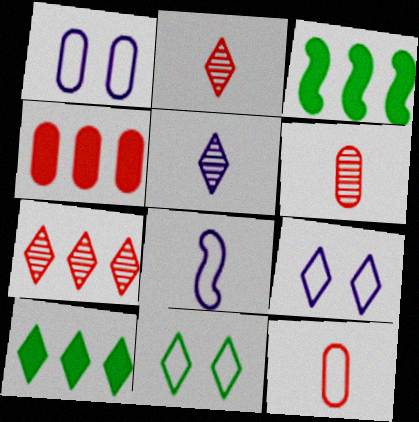[[1, 2, 3], 
[2, 9, 10], 
[3, 6, 9]]